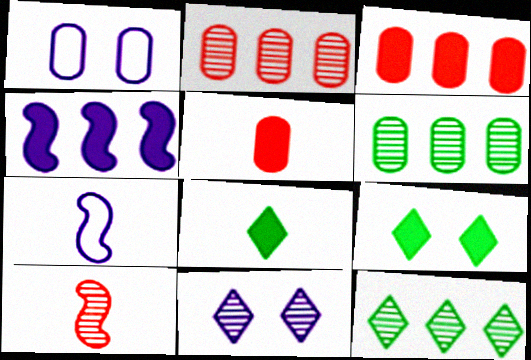[[1, 5, 6], 
[2, 7, 9], 
[4, 5, 9], 
[6, 10, 11]]